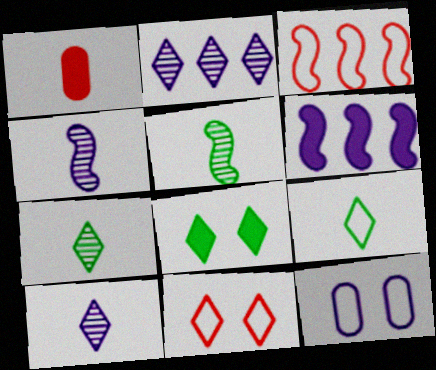[[1, 4, 9], 
[1, 6, 8], 
[3, 9, 12], 
[6, 10, 12]]